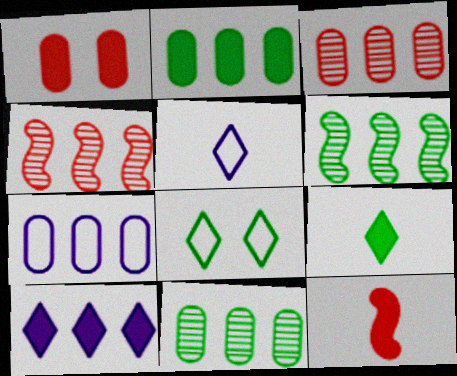[[1, 5, 6], 
[2, 3, 7]]